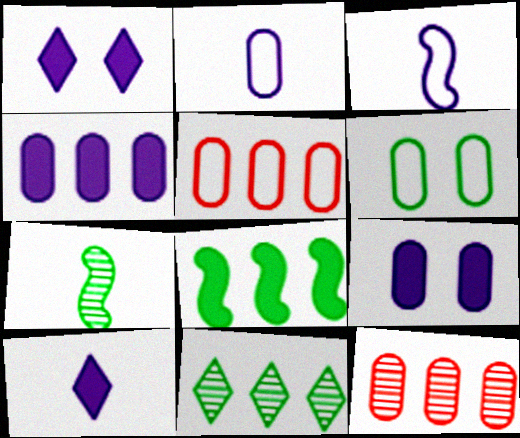[[1, 5, 7], 
[2, 5, 6]]